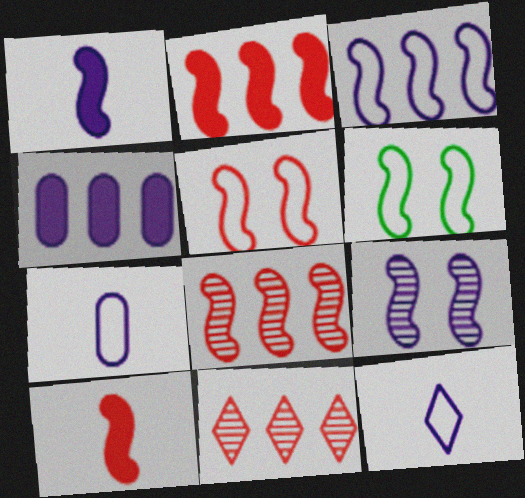[[1, 3, 9], 
[1, 6, 8], 
[4, 9, 12], 
[5, 8, 10]]